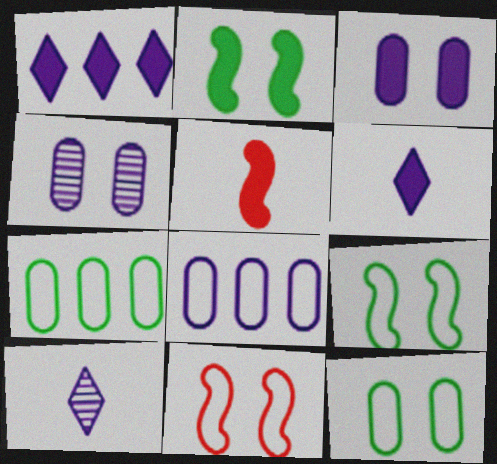[]